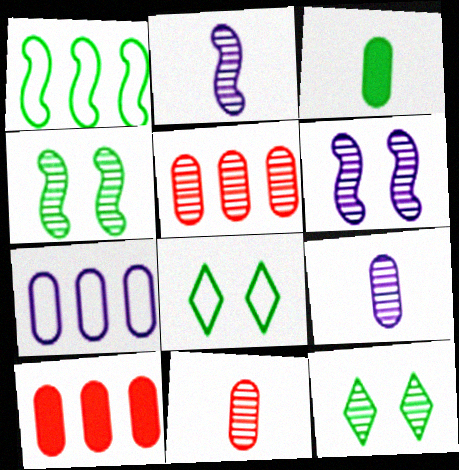[[1, 3, 12], 
[2, 5, 12], 
[2, 8, 10]]